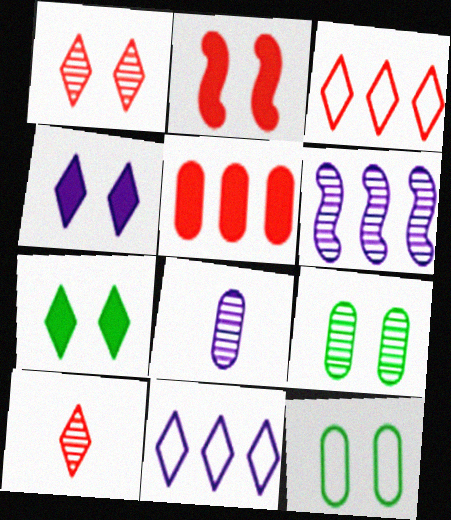[[5, 8, 12], 
[6, 9, 10], 
[7, 10, 11]]